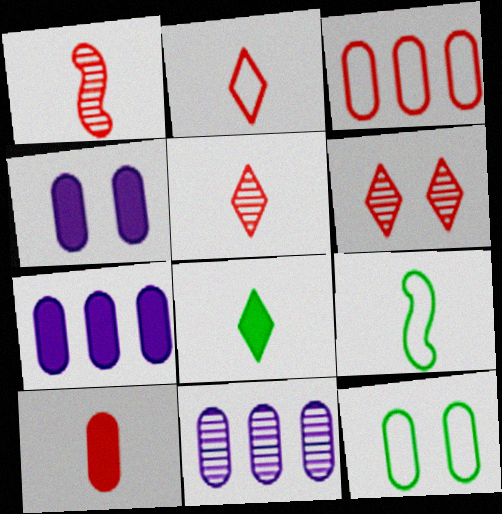[[1, 2, 10], 
[6, 7, 9], 
[10, 11, 12]]